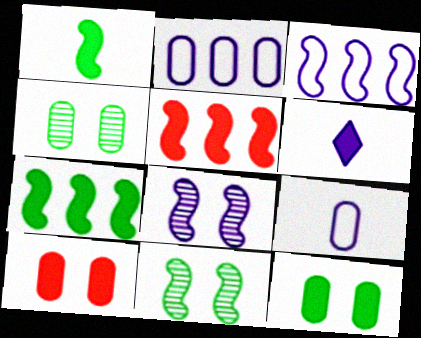[[2, 6, 8], 
[5, 6, 12], 
[6, 7, 10]]